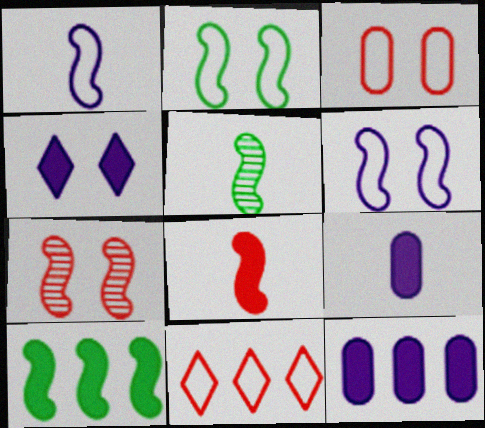[[1, 5, 8], 
[1, 7, 10], 
[2, 5, 10]]